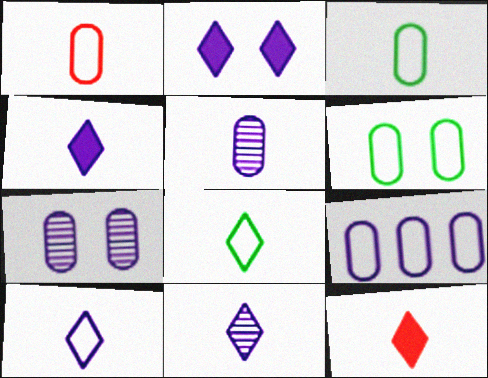[[1, 6, 9], 
[4, 10, 11], 
[8, 11, 12]]